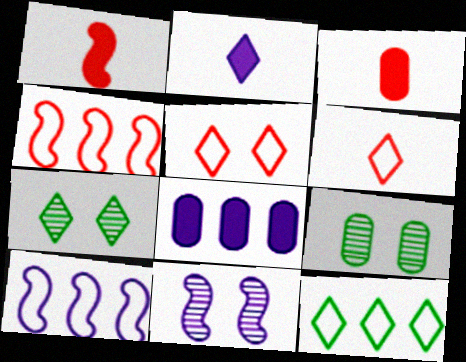[[2, 4, 9], 
[3, 7, 10], 
[3, 11, 12]]